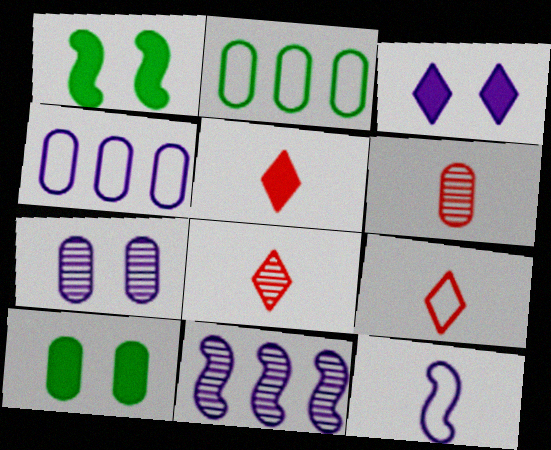[[1, 4, 8], 
[4, 6, 10], 
[5, 8, 9], 
[9, 10, 11]]